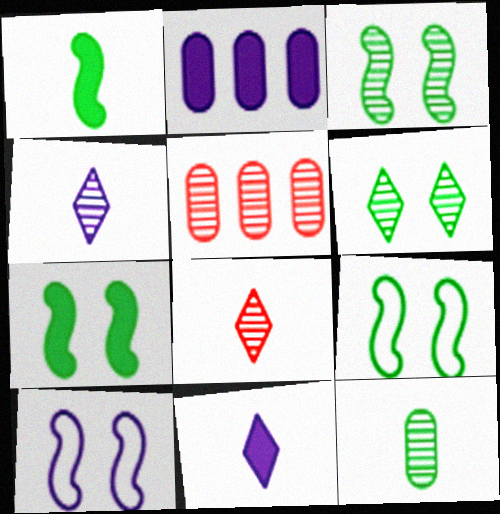[[2, 4, 10], 
[2, 8, 9], 
[3, 4, 5], 
[3, 7, 9], 
[5, 9, 11]]